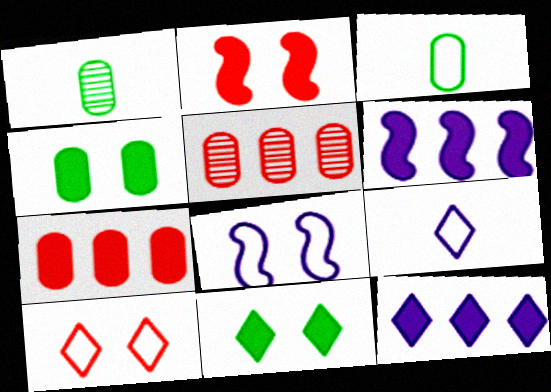[[1, 6, 10]]